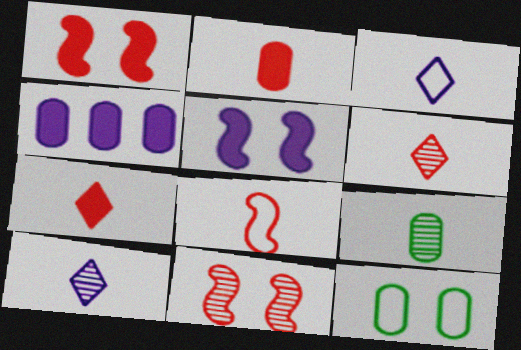[[2, 6, 8]]